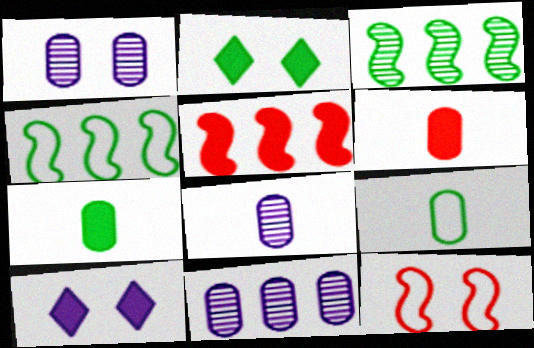[[1, 2, 12], 
[1, 8, 11], 
[2, 3, 9], 
[5, 7, 10], 
[6, 8, 9]]